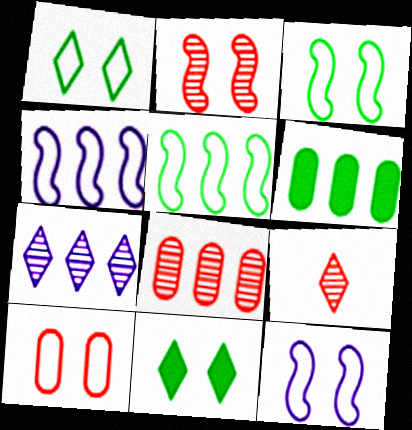[[1, 10, 12], 
[2, 8, 9], 
[6, 9, 12]]